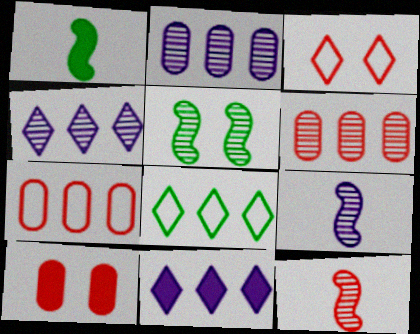[[1, 2, 3], 
[1, 10, 11], 
[8, 9, 10]]